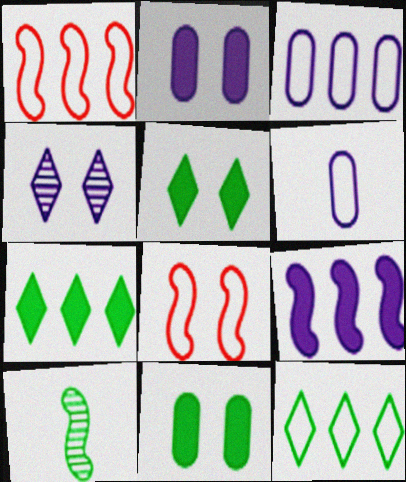[[1, 3, 12], 
[4, 6, 9], 
[4, 8, 11], 
[6, 8, 12], 
[8, 9, 10], 
[10, 11, 12]]